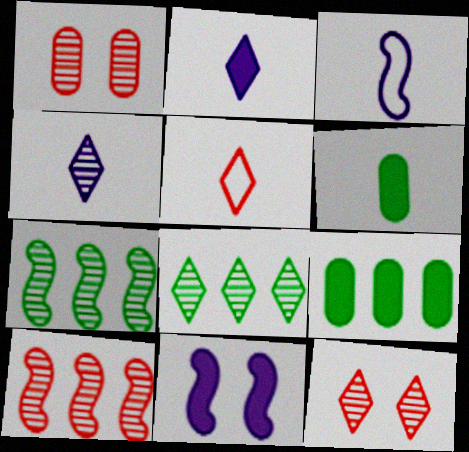[[1, 4, 7], 
[3, 9, 12], 
[4, 8, 12]]